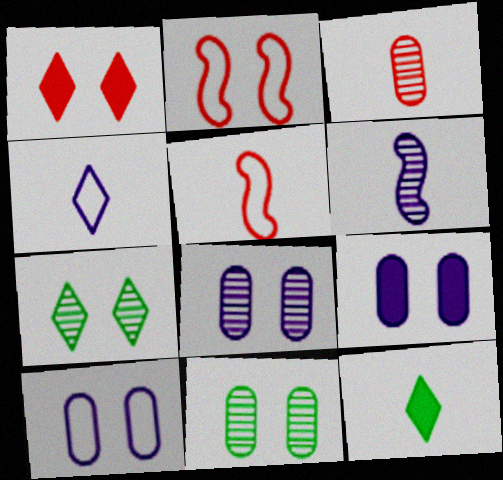[[2, 7, 9], 
[8, 9, 10]]